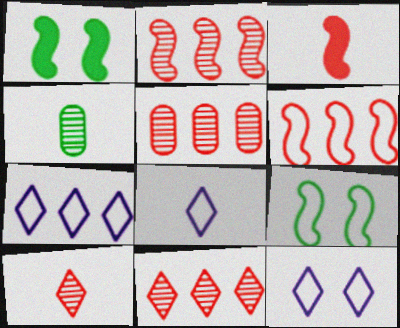[[1, 5, 8], 
[2, 5, 11], 
[3, 4, 8], 
[7, 8, 12]]